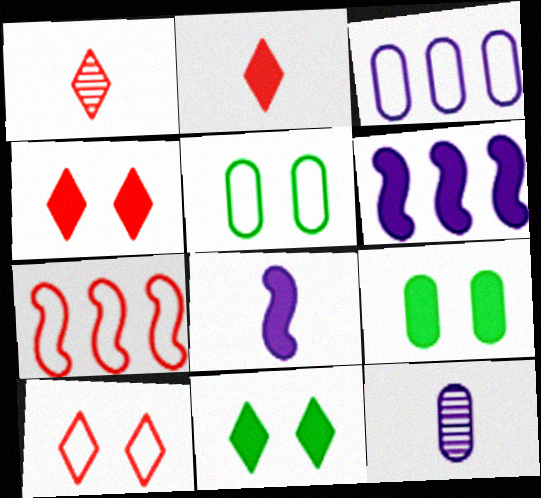[[1, 5, 6], 
[2, 6, 9], 
[7, 11, 12]]